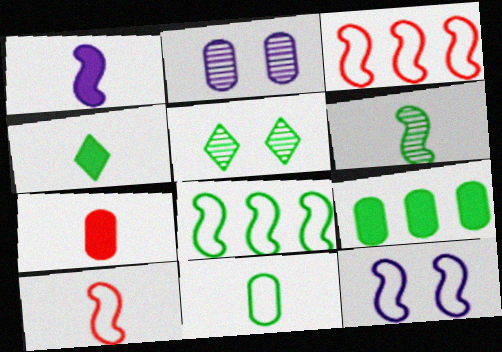[[1, 4, 7], 
[1, 6, 10], 
[2, 3, 4], 
[4, 6, 11], 
[8, 10, 12]]